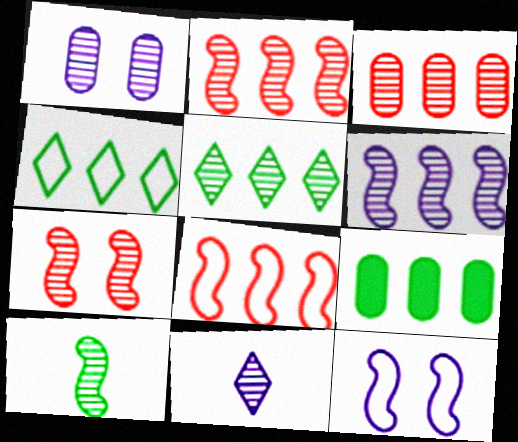[[1, 6, 11], 
[3, 5, 6], 
[6, 7, 10]]